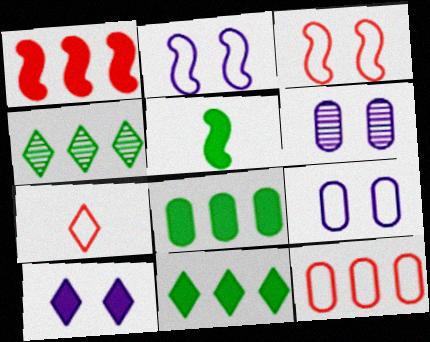[[2, 6, 10], 
[3, 7, 12], 
[4, 7, 10]]